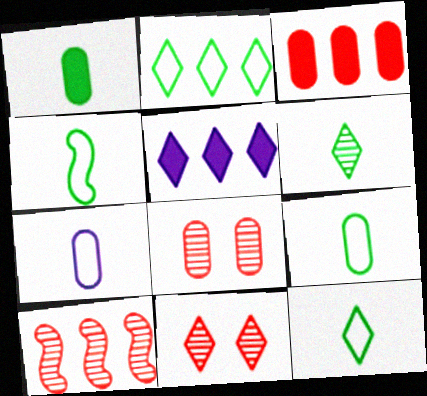[[1, 4, 6], 
[4, 5, 8], 
[4, 9, 12], 
[5, 11, 12]]